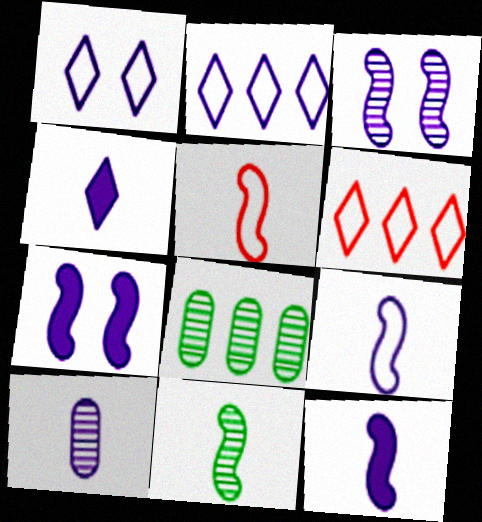[[2, 7, 10], 
[4, 9, 10], 
[5, 11, 12]]